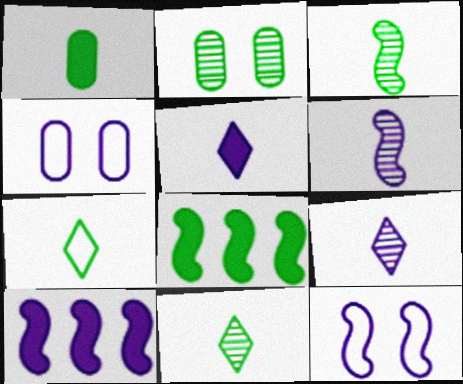[[1, 3, 7], 
[2, 7, 8], 
[4, 9, 10], 
[6, 10, 12]]